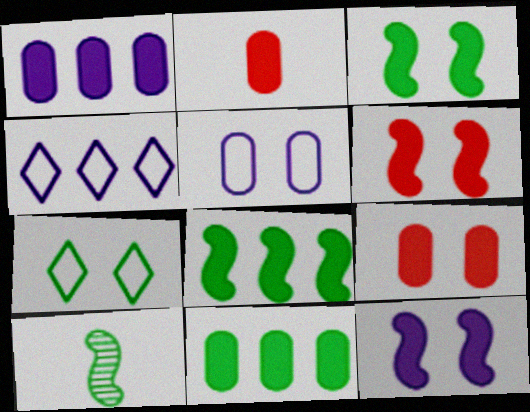[[3, 6, 12], 
[4, 9, 10], 
[7, 10, 11]]